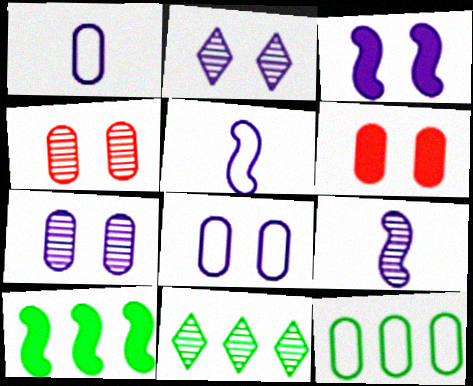[[2, 3, 8], 
[4, 9, 11], 
[5, 6, 11], 
[10, 11, 12]]